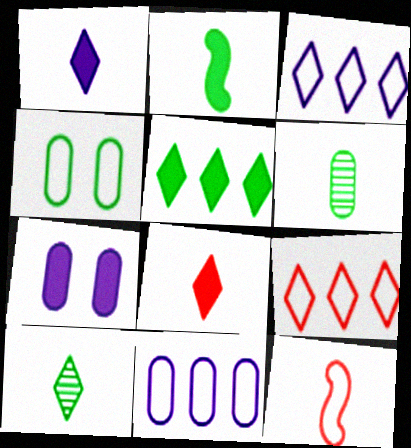[[1, 6, 12], 
[3, 4, 12]]